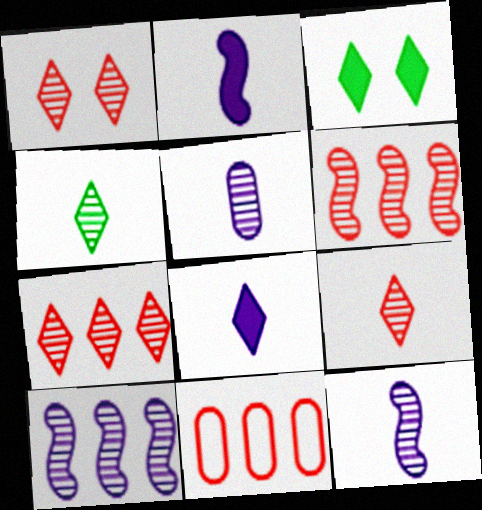[[1, 7, 9], 
[3, 11, 12]]